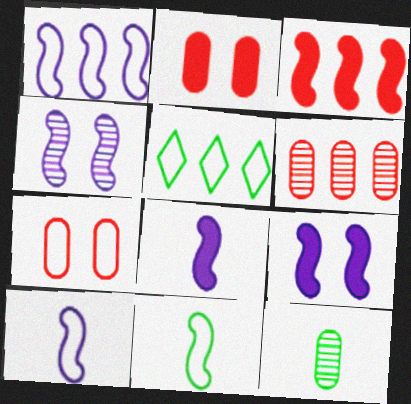[[1, 4, 8], 
[3, 4, 11], 
[5, 7, 10]]